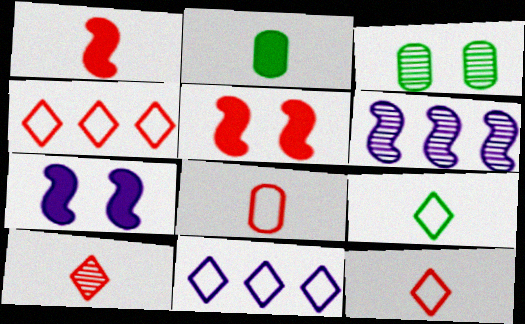[[1, 3, 11], 
[1, 8, 10], 
[3, 6, 10]]